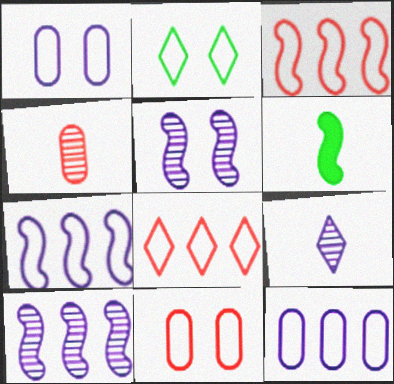[[3, 5, 6]]